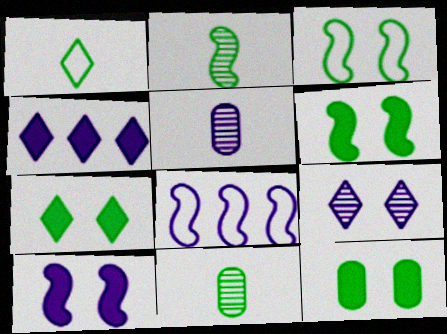[[6, 7, 12]]